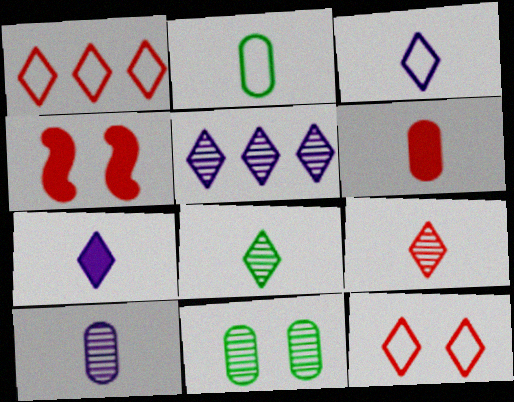[[2, 4, 5], 
[2, 6, 10]]